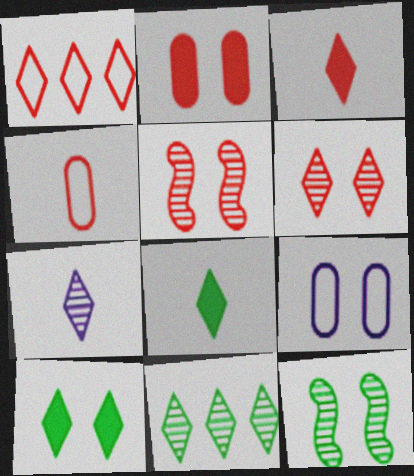[[1, 3, 6], 
[1, 7, 10], 
[5, 9, 10], 
[6, 7, 11]]